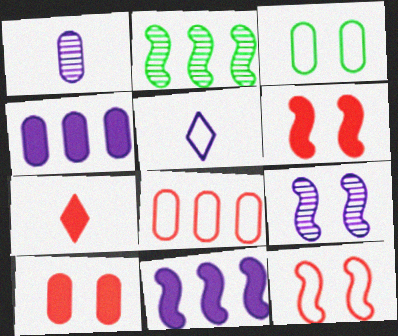[[2, 5, 10], 
[4, 5, 9]]